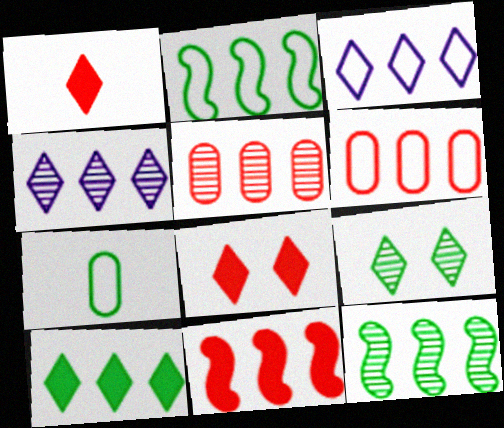[[1, 3, 9], 
[2, 3, 6], 
[4, 5, 12]]